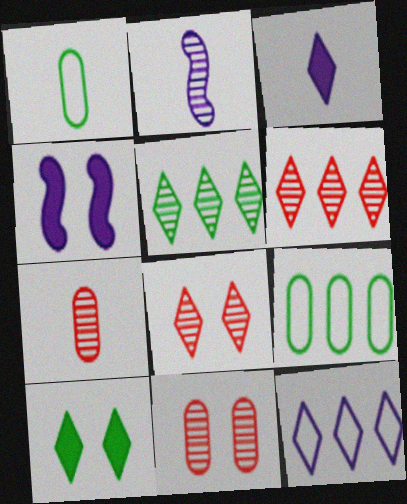[[1, 4, 6], 
[2, 5, 11]]